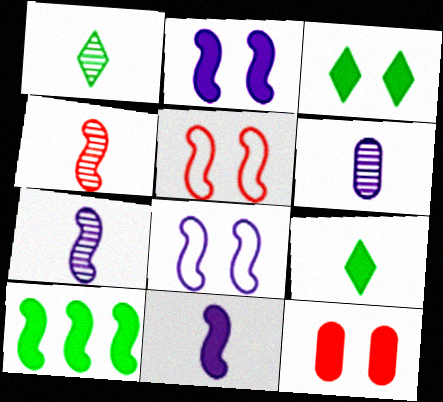[[1, 4, 6], 
[2, 3, 12], 
[4, 8, 10], 
[5, 7, 10]]